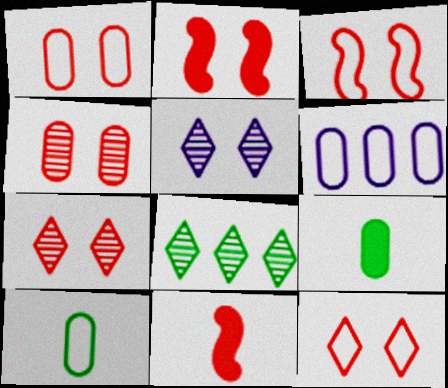[[1, 2, 7], 
[1, 3, 12], 
[1, 6, 10], 
[2, 4, 12], 
[4, 6, 9]]